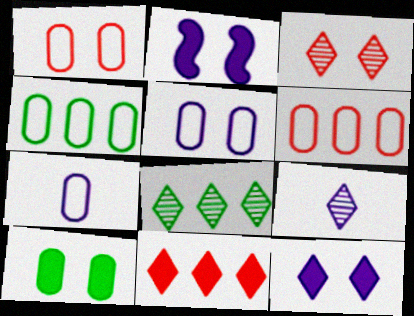[[1, 4, 7], 
[3, 8, 9]]